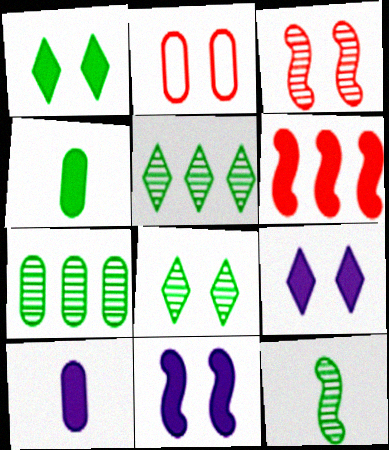[[1, 6, 10], 
[2, 7, 10], 
[2, 8, 11], 
[4, 6, 9], 
[7, 8, 12]]